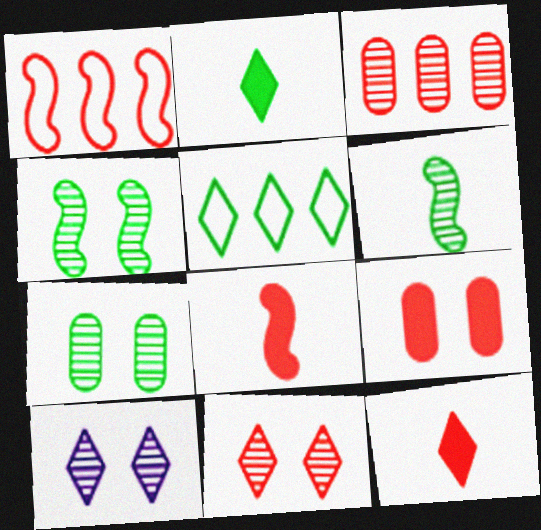[[3, 6, 10], 
[5, 10, 12]]